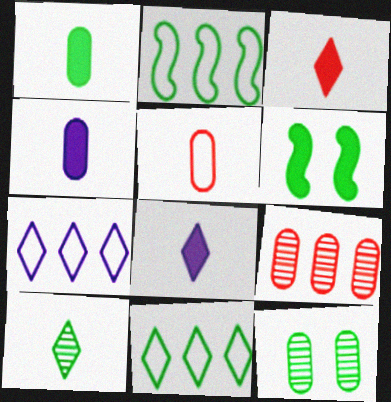[]